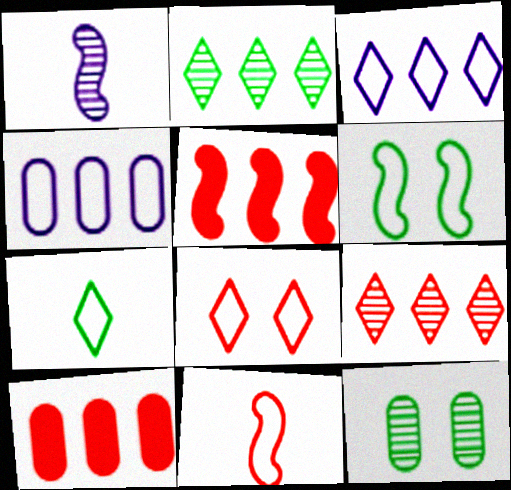[[1, 5, 6], 
[1, 9, 12], 
[2, 4, 5], 
[3, 7, 8]]